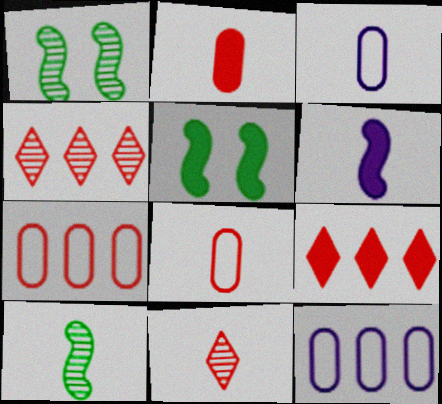[[1, 3, 9], 
[3, 4, 5], 
[5, 11, 12]]